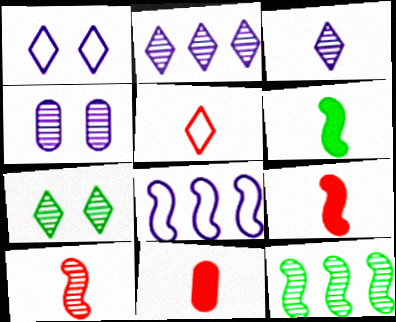[[1, 11, 12], 
[5, 10, 11], 
[7, 8, 11]]